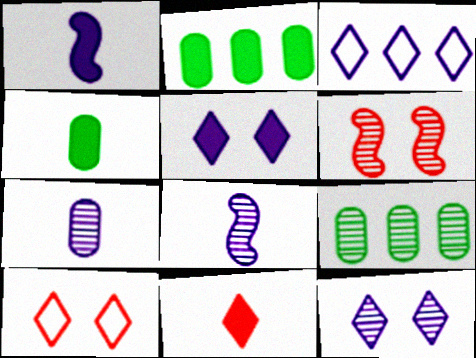[[1, 4, 11], 
[1, 9, 10], 
[2, 8, 10], 
[3, 4, 6]]